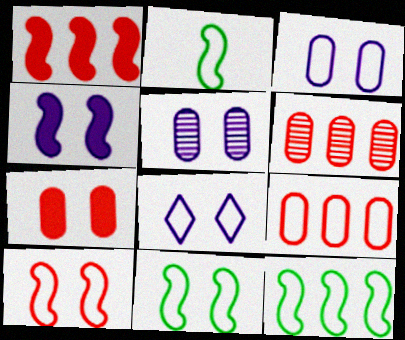[[2, 8, 9], 
[2, 11, 12], 
[4, 5, 8]]